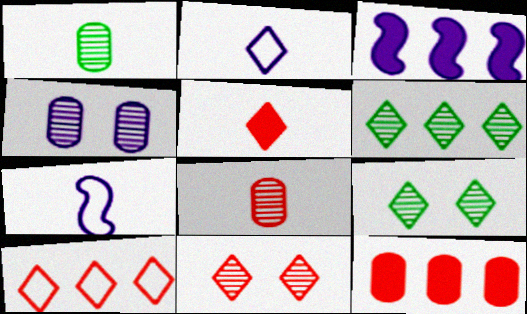[[1, 5, 7], 
[2, 3, 4], 
[5, 10, 11], 
[7, 9, 12]]